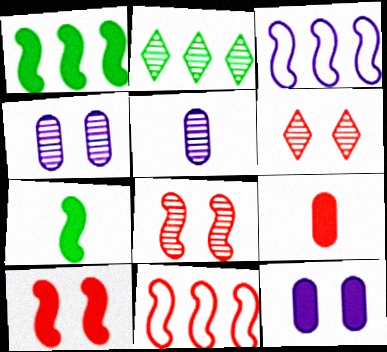[[2, 5, 8], 
[3, 7, 8], 
[6, 9, 11]]